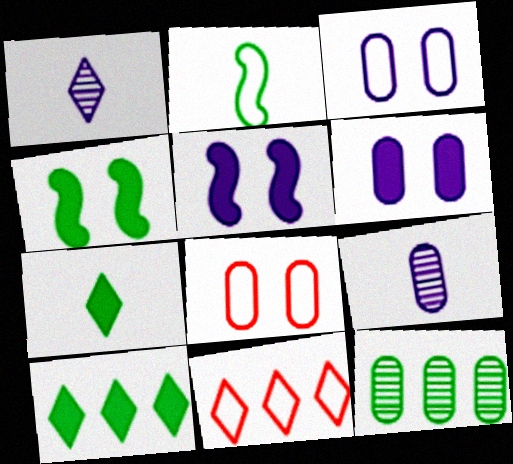[[2, 3, 11], 
[4, 9, 11]]